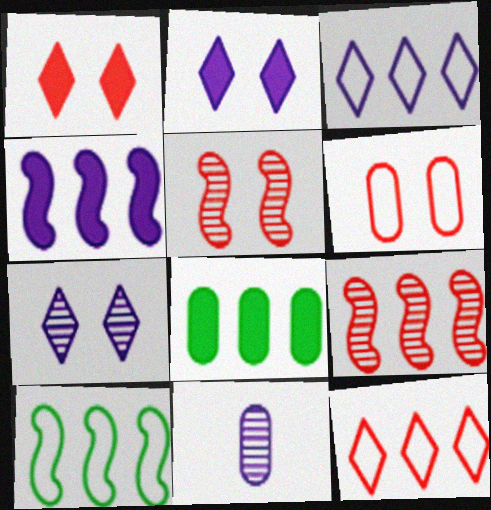[[1, 5, 6], 
[1, 10, 11], 
[3, 8, 9], 
[4, 9, 10], 
[6, 8, 11]]